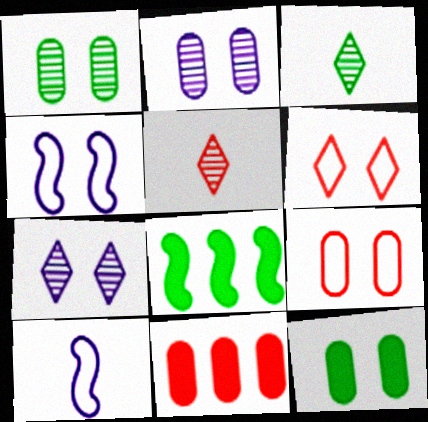[[2, 9, 12], 
[3, 4, 11]]